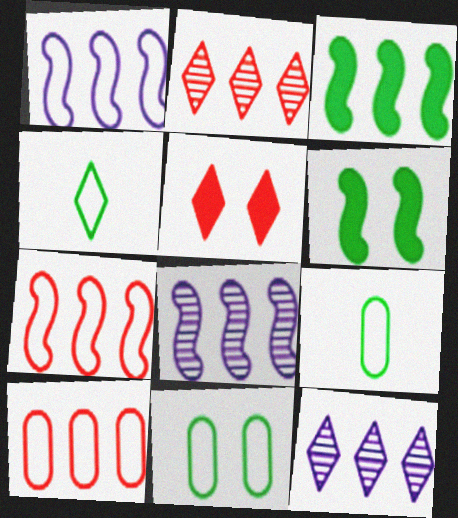[[3, 7, 8], 
[3, 10, 12], 
[4, 5, 12], 
[5, 8, 9]]